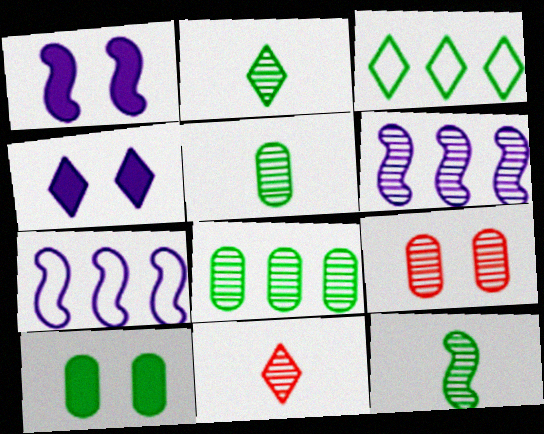[[2, 5, 12], 
[2, 6, 9], 
[3, 4, 11], 
[3, 10, 12], 
[7, 10, 11]]